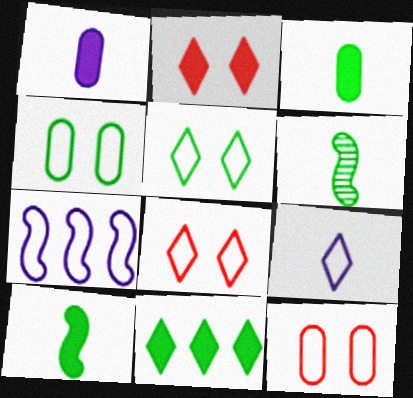[[4, 6, 11]]